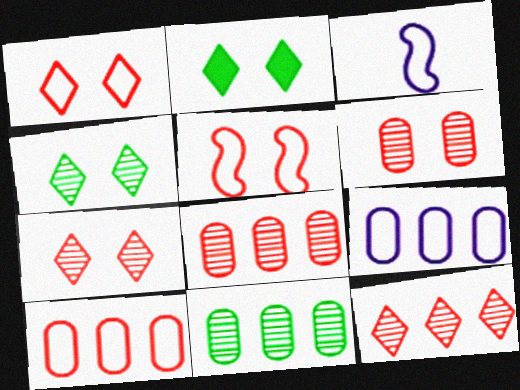[[2, 3, 8]]